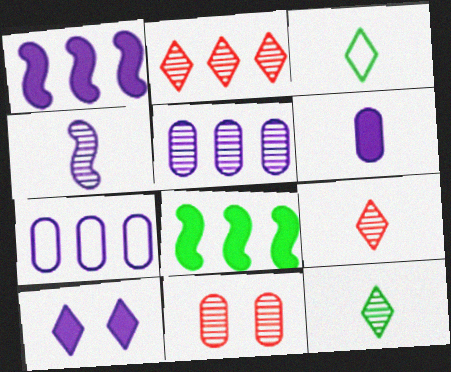[[1, 3, 11], 
[1, 6, 10], 
[2, 3, 10], 
[2, 7, 8], 
[4, 7, 10]]